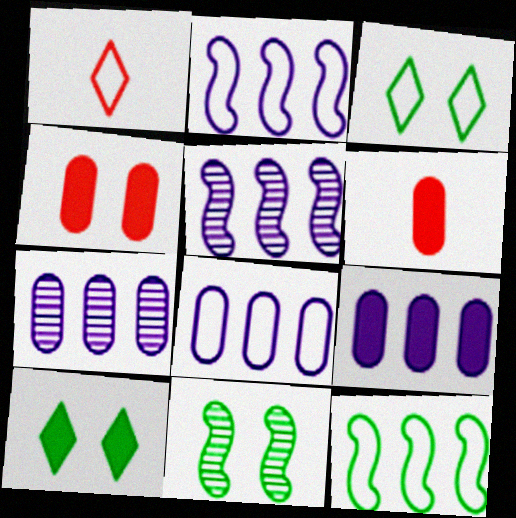[[1, 9, 11], 
[3, 5, 6], 
[7, 8, 9]]